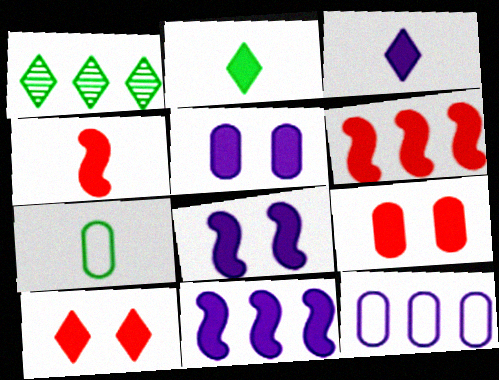[[1, 6, 12], 
[2, 5, 6], 
[2, 9, 11], 
[3, 5, 11]]